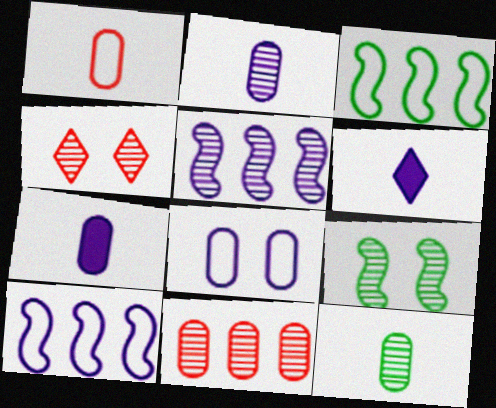[[1, 7, 12], 
[3, 4, 7], 
[4, 5, 12], 
[5, 6, 8]]